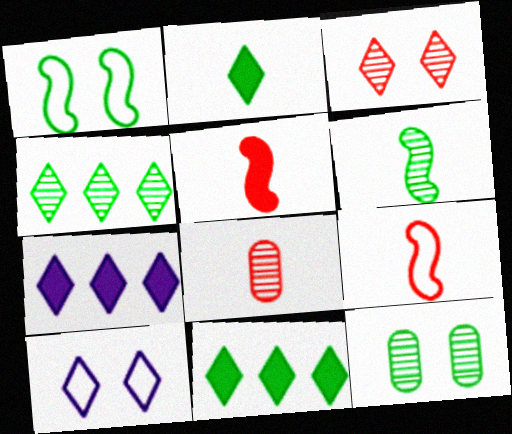[[1, 7, 8], 
[4, 6, 12], 
[7, 9, 12]]